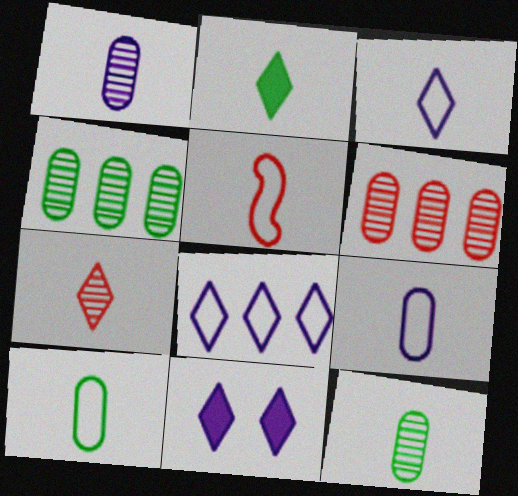[[1, 2, 5], 
[2, 3, 7], 
[3, 5, 10], 
[4, 5, 11]]